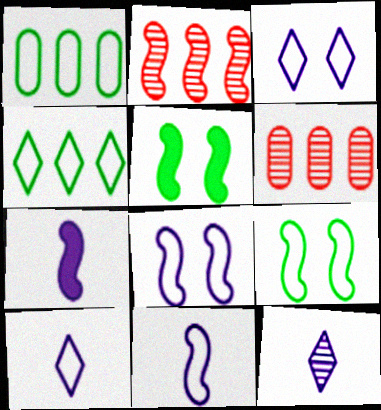[[2, 5, 11], 
[2, 7, 9], 
[5, 6, 10]]